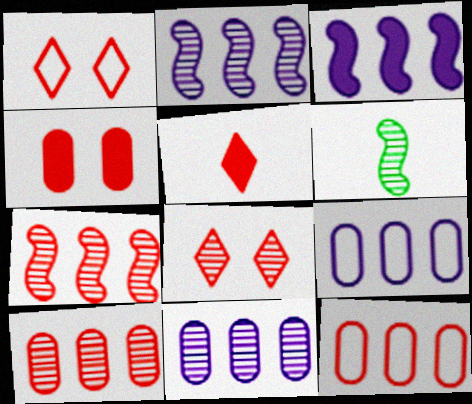[[6, 8, 11]]